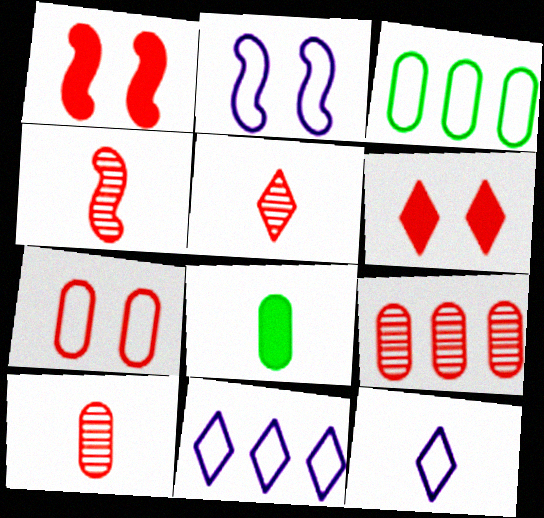[[4, 5, 10], 
[4, 8, 12]]